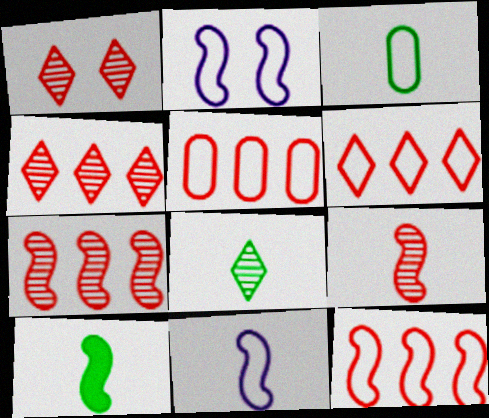[[2, 3, 6], 
[2, 7, 10], 
[3, 8, 10], 
[5, 6, 12], 
[9, 10, 11]]